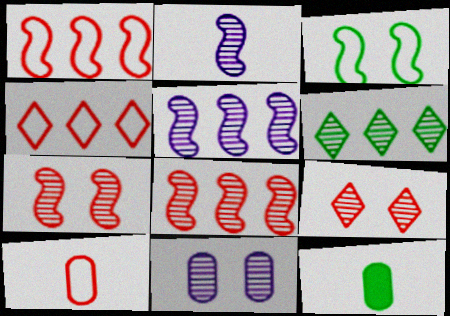[[3, 6, 12]]